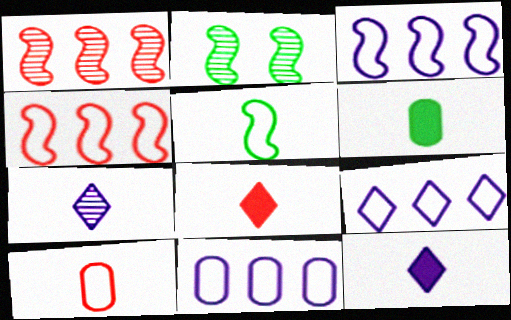[[2, 8, 11], 
[3, 9, 11]]